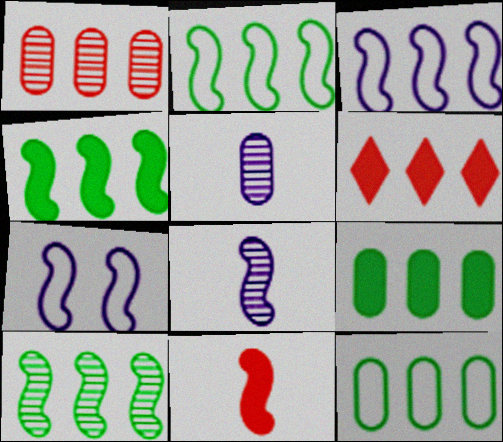[[2, 4, 10], 
[7, 10, 11]]